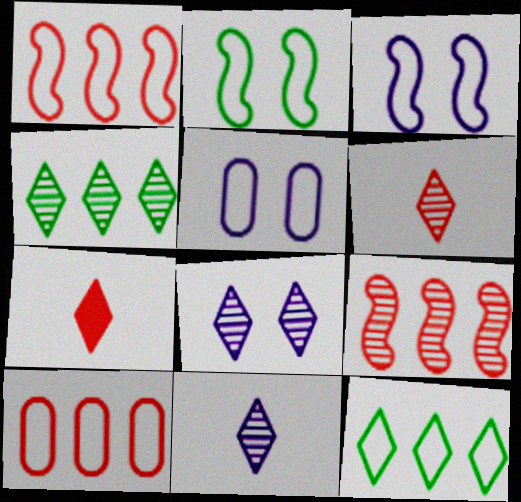[[4, 6, 8], 
[7, 8, 12]]